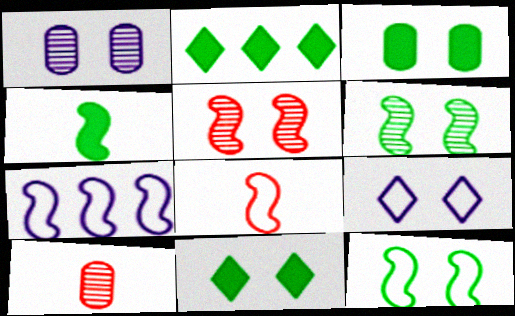[[1, 2, 8], 
[2, 3, 4], 
[3, 5, 9], 
[4, 5, 7], 
[7, 8, 12], 
[7, 10, 11]]